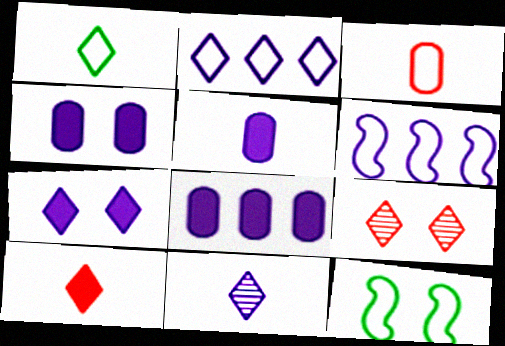[[1, 10, 11], 
[2, 3, 12], 
[2, 7, 11], 
[4, 5, 8], 
[4, 6, 11], 
[4, 9, 12]]